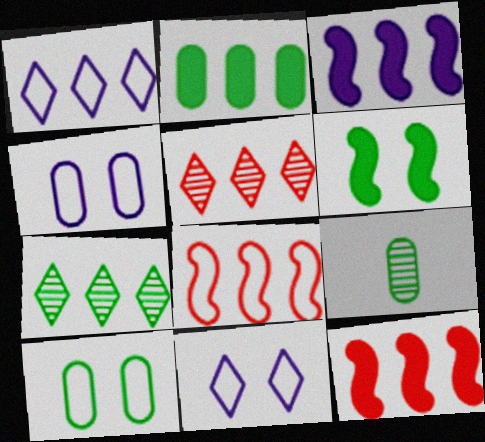[[2, 9, 10], 
[9, 11, 12]]